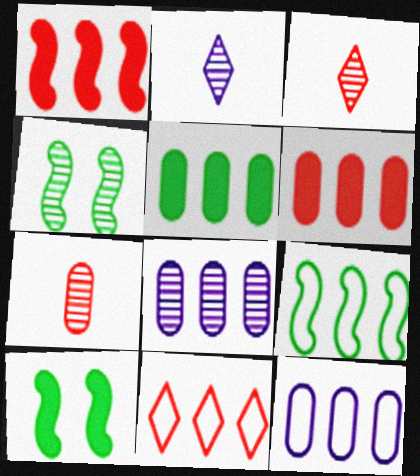[[3, 4, 8], 
[3, 10, 12], 
[9, 11, 12]]